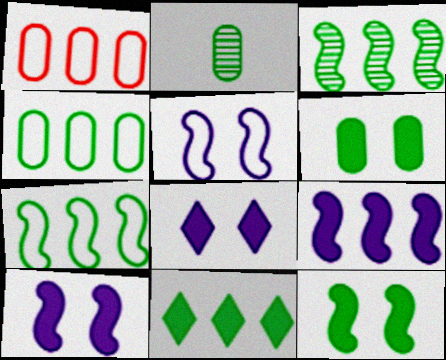[[2, 4, 6], 
[3, 4, 11]]